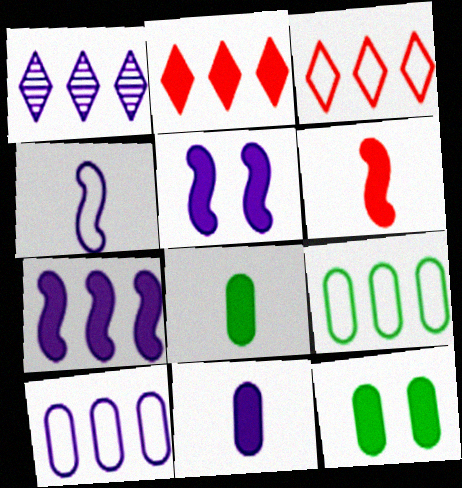[[1, 7, 10], 
[2, 5, 8]]